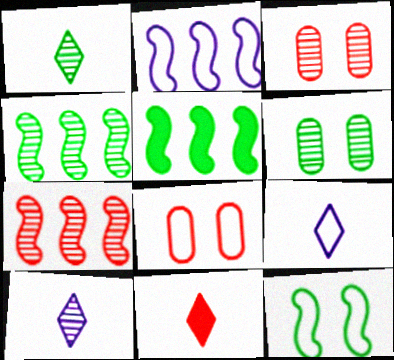[[1, 4, 6], 
[1, 9, 11], 
[2, 5, 7], 
[2, 6, 11], 
[3, 4, 10], 
[3, 5, 9], 
[5, 8, 10], 
[6, 7, 10], 
[7, 8, 11]]